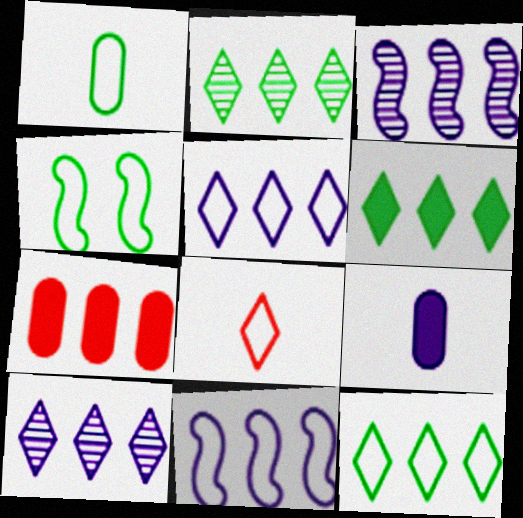[[1, 4, 12], 
[2, 6, 12], 
[2, 7, 11], 
[3, 7, 12]]